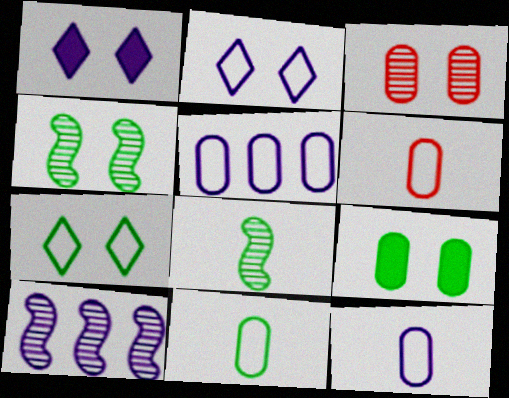[[1, 10, 12], 
[4, 7, 9], 
[6, 11, 12]]